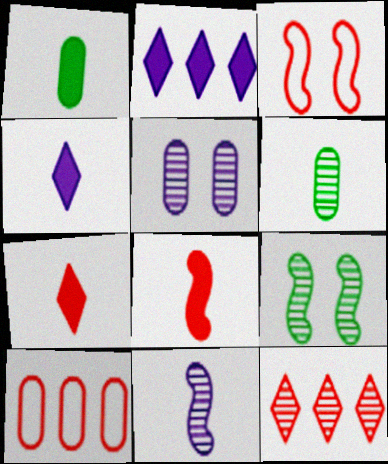[[1, 4, 8], 
[1, 5, 10], 
[2, 3, 6], 
[4, 9, 10]]